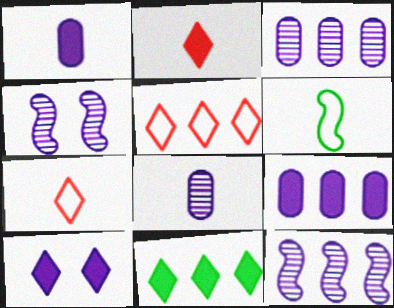[[2, 6, 8], 
[2, 10, 11]]